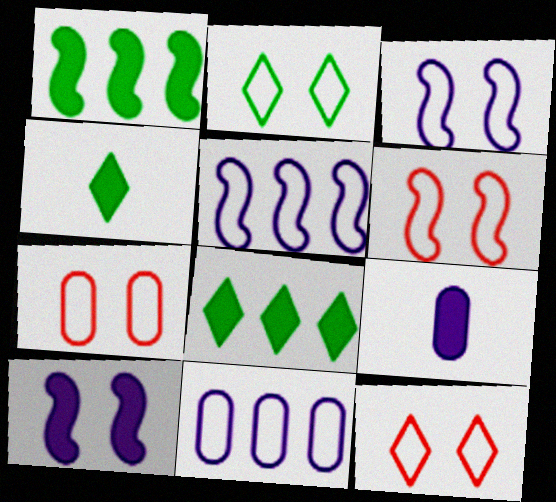[[2, 3, 7], 
[6, 7, 12]]